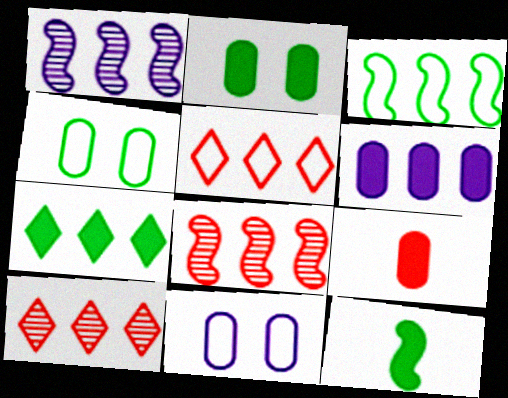[[2, 6, 9], 
[2, 7, 12], 
[3, 6, 10], 
[10, 11, 12]]